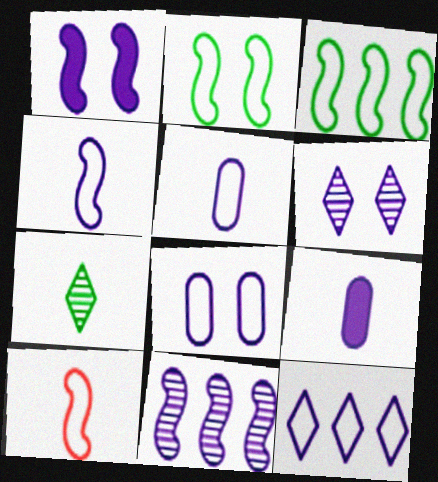[[1, 4, 11], 
[1, 6, 8], 
[4, 8, 12], 
[7, 9, 10]]